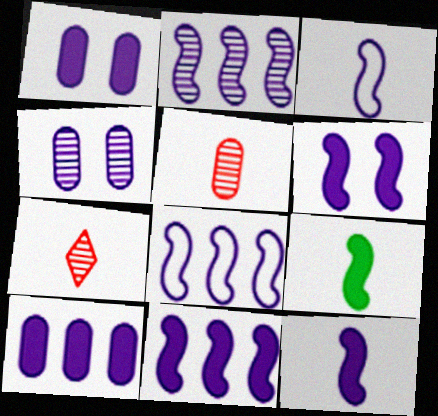[[2, 3, 6], 
[2, 8, 11], 
[6, 11, 12]]